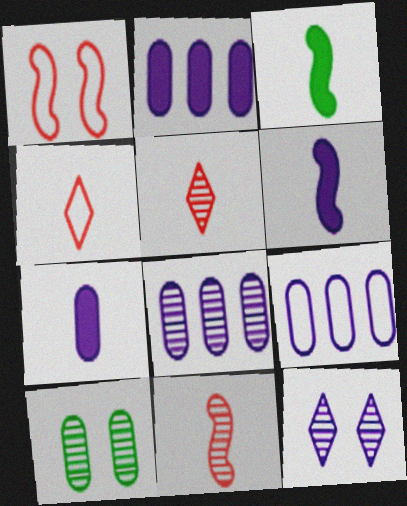[[2, 8, 9], 
[6, 9, 12]]